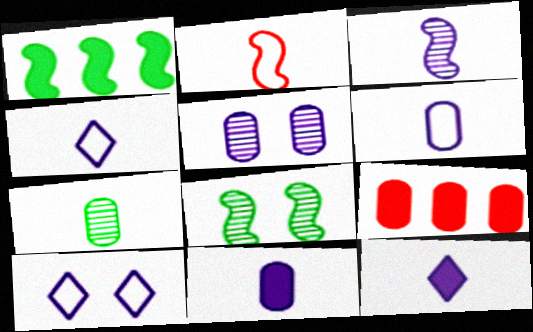[[2, 7, 12], 
[3, 4, 11], 
[3, 6, 12], 
[4, 8, 9]]